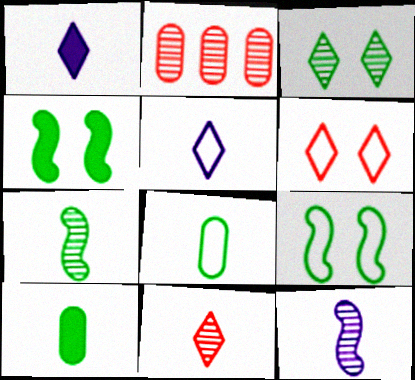[[1, 2, 9], 
[2, 3, 12], 
[2, 4, 5]]